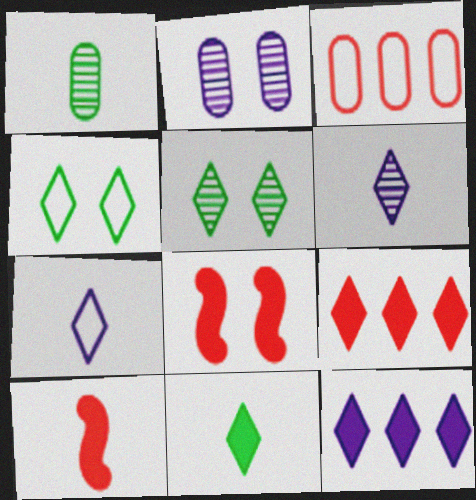[[1, 7, 10], 
[2, 4, 8], 
[4, 6, 9], 
[5, 7, 9]]